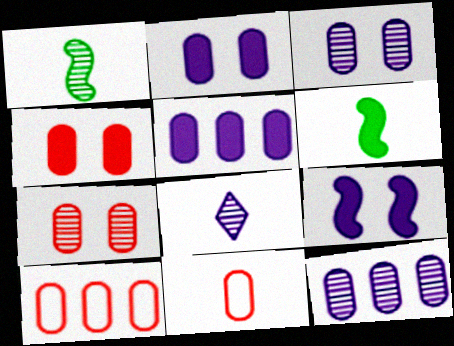[[6, 8, 11]]